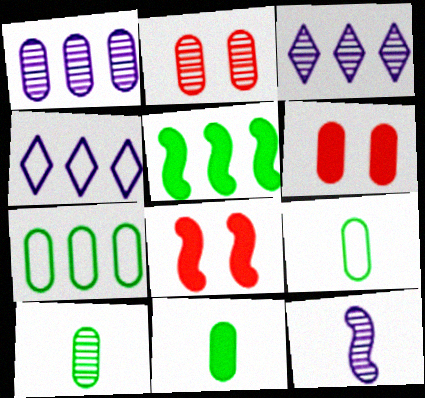[[1, 2, 10], 
[1, 6, 9], 
[3, 8, 9], 
[4, 8, 10], 
[9, 10, 11]]